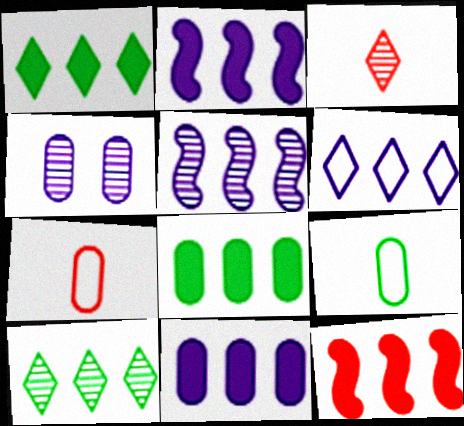[[1, 11, 12], 
[4, 7, 8], 
[5, 6, 11]]